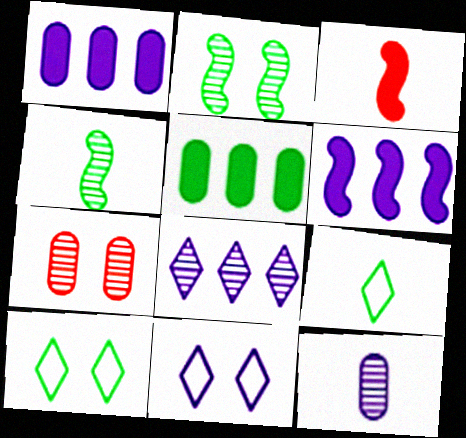[[2, 5, 9], 
[3, 9, 12], 
[4, 5, 10], 
[4, 7, 8], 
[6, 7, 9], 
[6, 11, 12]]